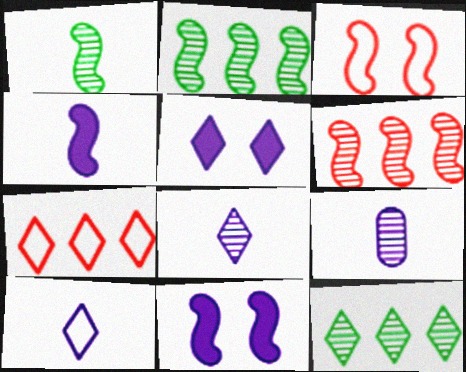[[2, 3, 4], 
[4, 9, 10]]